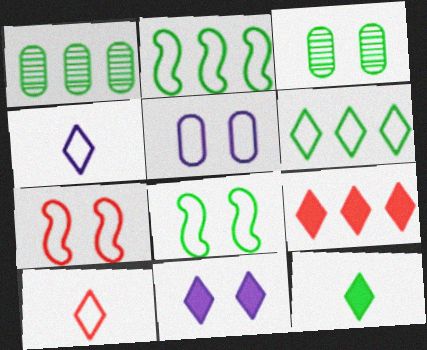[[1, 8, 12], 
[2, 3, 12], 
[2, 5, 10], 
[3, 7, 11], 
[9, 11, 12]]